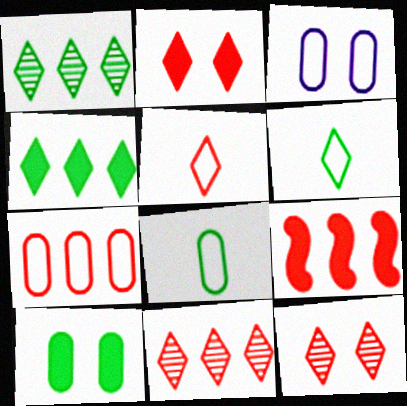[[2, 5, 11], 
[3, 7, 8], 
[7, 9, 11]]